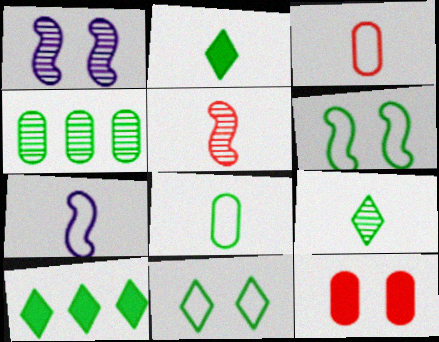[[1, 3, 10], 
[1, 11, 12], 
[2, 4, 6], 
[9, 10, 11]]